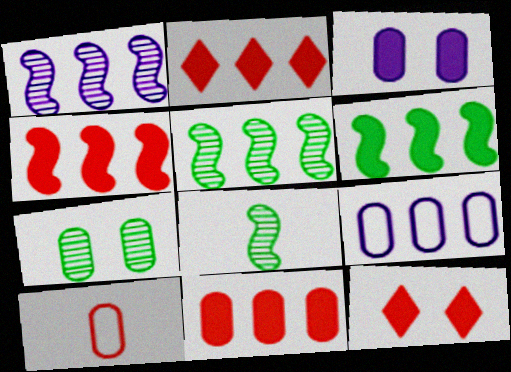[[2, 4, 11], 
[2, 5, 9], 
[8, 9, 12]]